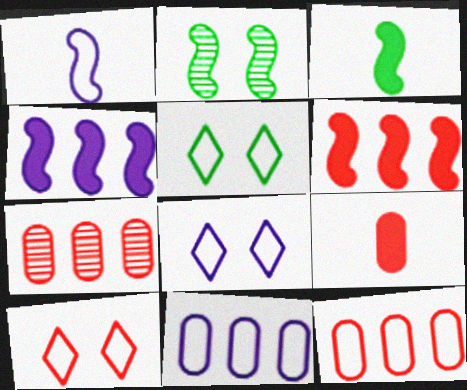[[1, 2, 6], 
[1, 5, 12], 
[1, 8, 11], 
[3, 7, 8], 
[5, 8, 10]]